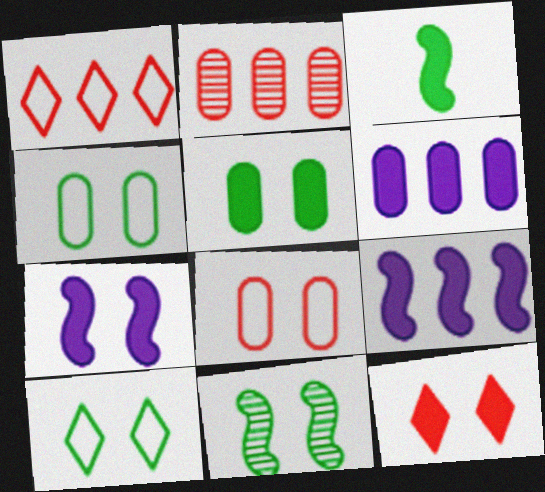[[3, 6, 12], 
[5, 7, 12], 
[5, 10, 11]]